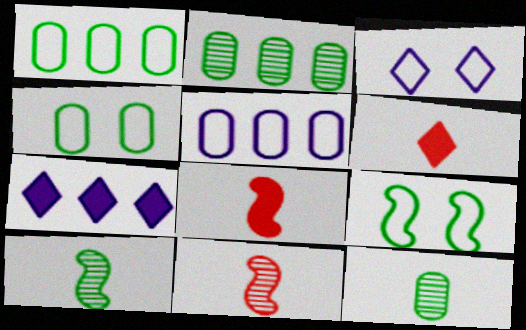[[2, 3, 8], 
[4, 7, 11]]